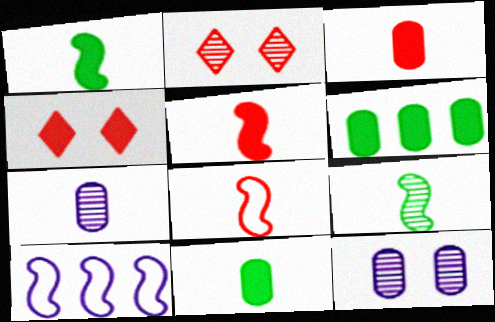[[2, 10, 11]]